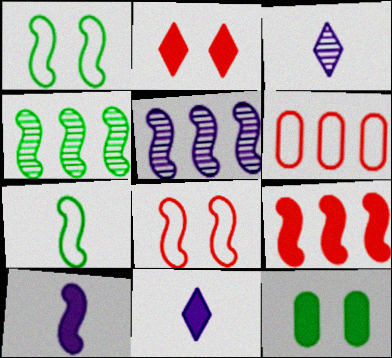[[4, 8, 10], 
[9, 11, 12]]